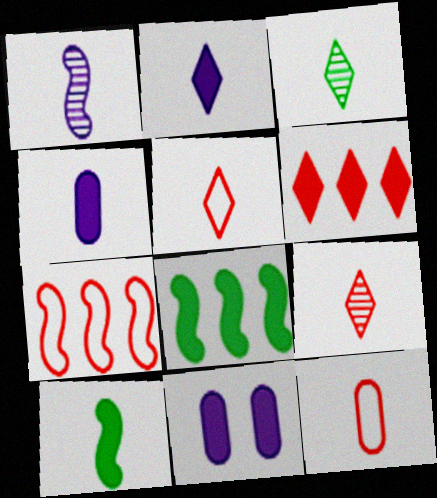[[2, 3, 5], 
[3, 7, 11], 
[6, 10, 11]]